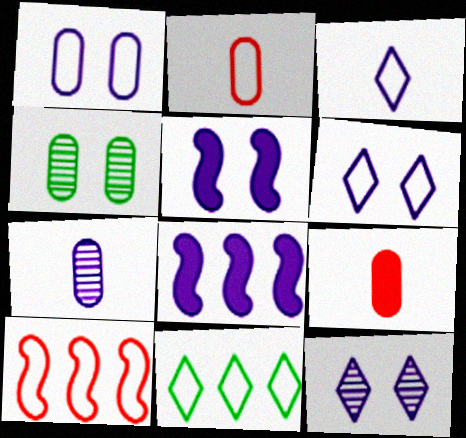[[1, 5, 12], 
[6, 7, 8]]